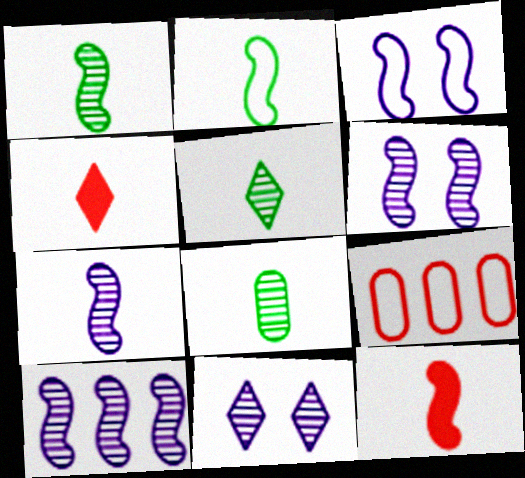[[1, 5, 8], 
[2, 7, 12], 
[6, 7, 10]]